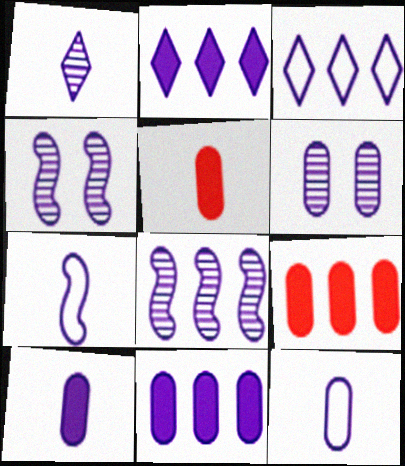[[1, 6, 8], 
[1, 7, 10], 
[2, 4, 12], 
[2, 6, 7], 
[3, 4, 10], 
[3, 8, 11], 
[6, 11, 12]]